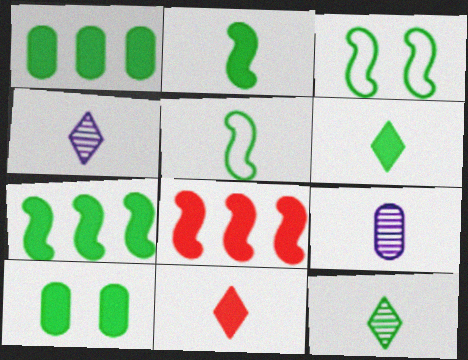[[1, 3, 12], 
[5, 9, 11], 
[6, 7, 10]]